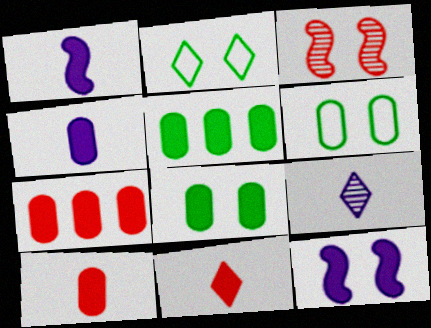[[4, 7, 8], 
[5, 11, 12]]